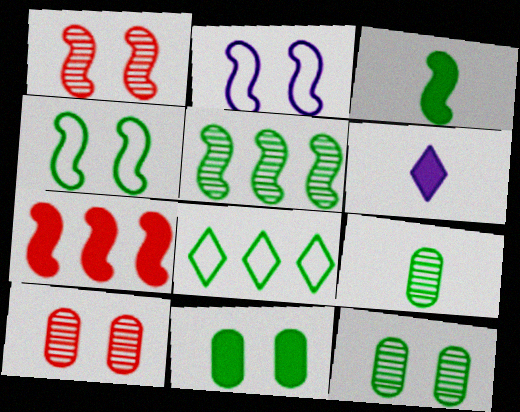[[3, 4, 5], 
[3, 8, 12], 
[6, 7, 11]]